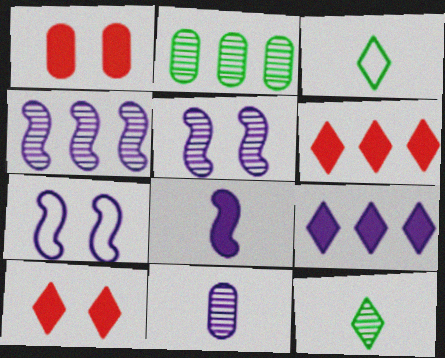[[1, 3, 4], 
[4, 7, 8], 
[7, 9, 11]]